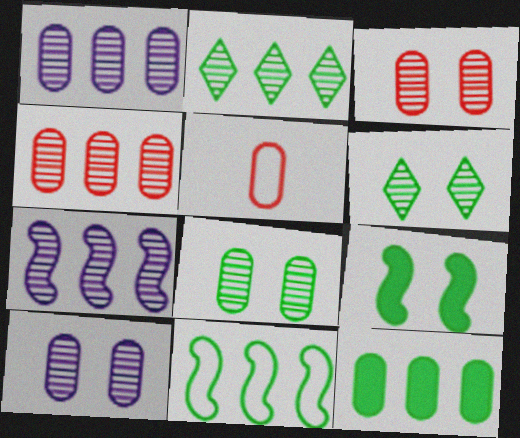[[2, 4, 7], 
[2, 11, 12], 
[3, 8, 10], 
[5, 10, 12]]